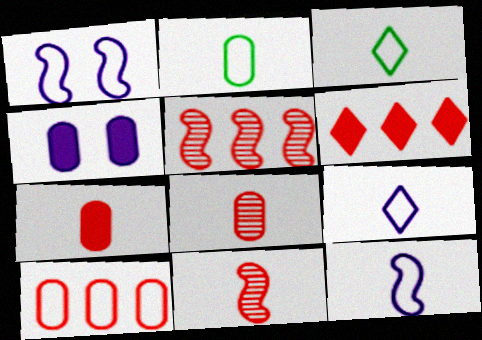[[1, 3, 10], 
[3, 4, 5], 
[5, 6, 10]]